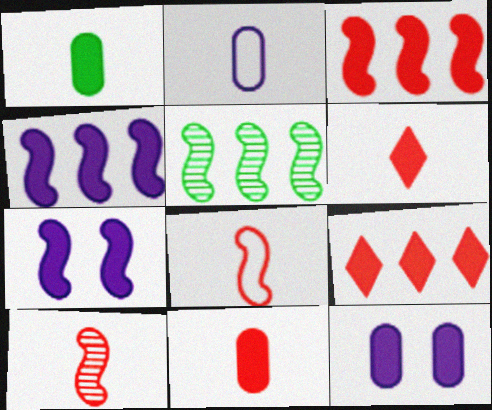[[1, 7, 9], 
[5, 7, 8]]